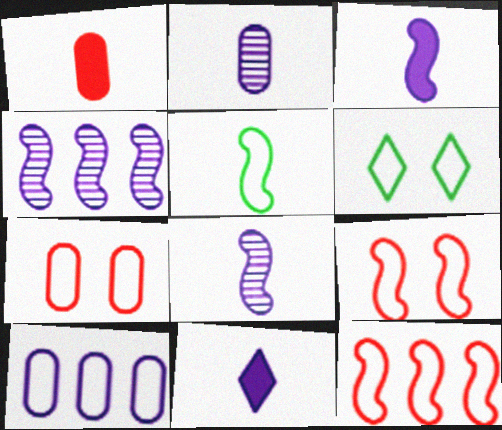[[1, 4, 6]]